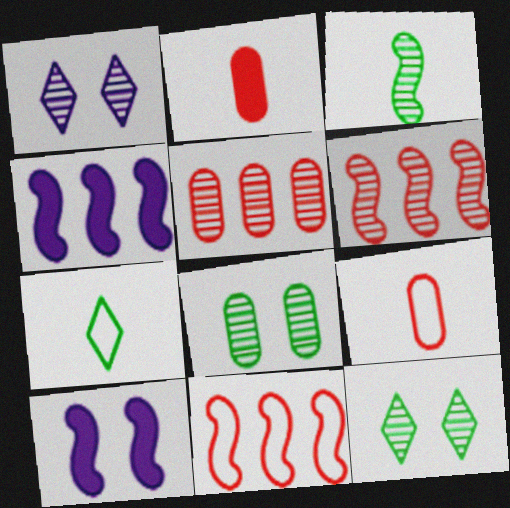[[1, 3, 5], 
[3, 10, 11], 
[4, 9, 12], 
[5, 7, 10]]